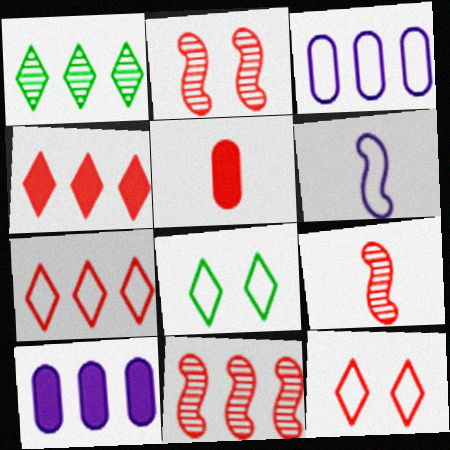[[2, 5, 7], 
[2, 9, 11], 
[5, 11, 12], 
[8, 9, 10]]